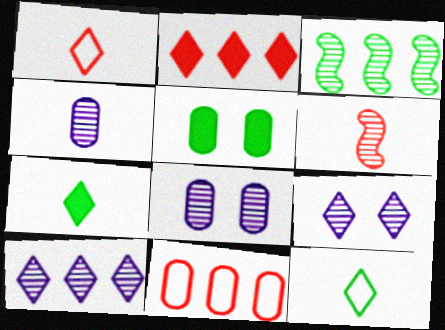[[2, 9, 12], 
[3, 5, 12], 
[4, 5, 11]]